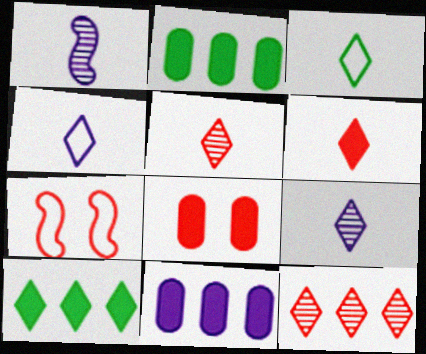[[2, 7, 9], 
[3, 6, 9]]